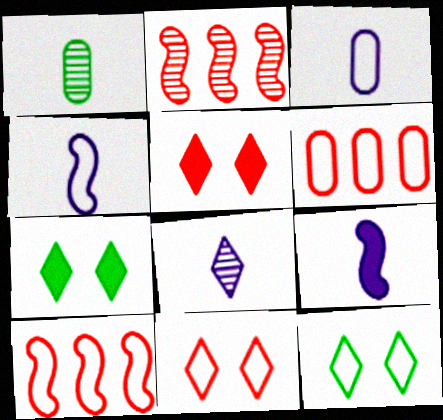[[2, 3, 7], 
[3, 8, 9], 
[3, 10, 12], 
[4, 6, 12]]